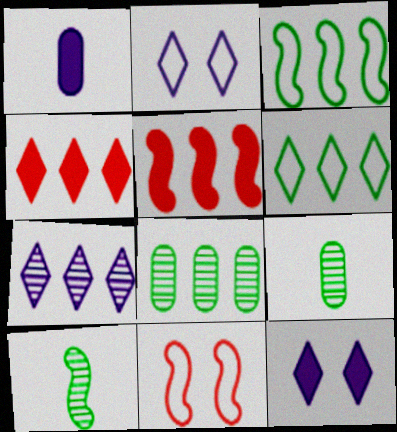[[2, 5, 9], 
[4, 6, 7]]